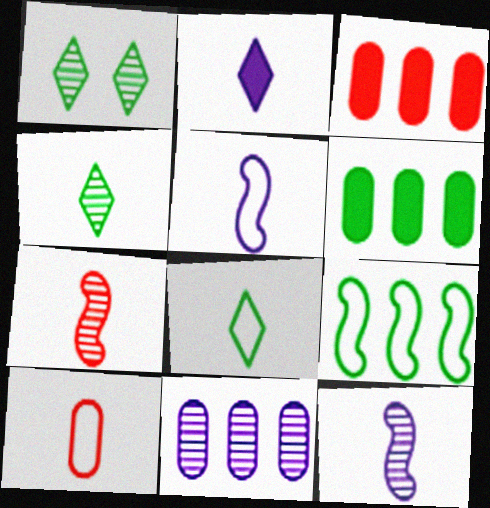[[1, 3, 5], 
[1, 7, 11], 
[5, 8, 10]]